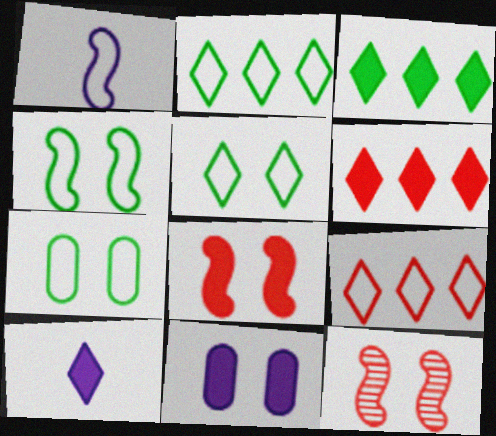[[1, 7, 9], 
[4, 5, 7], 
[5, 11, 12]]